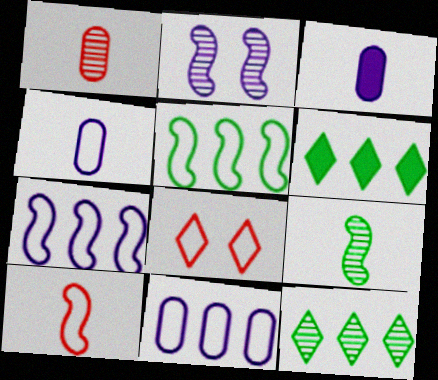[[1, 2, 12], 
[4, 5, 8]]